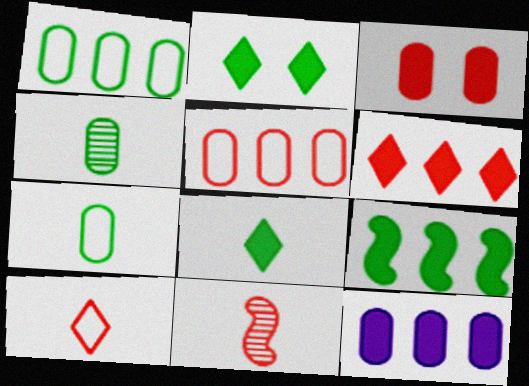[[6, 9, 12]]